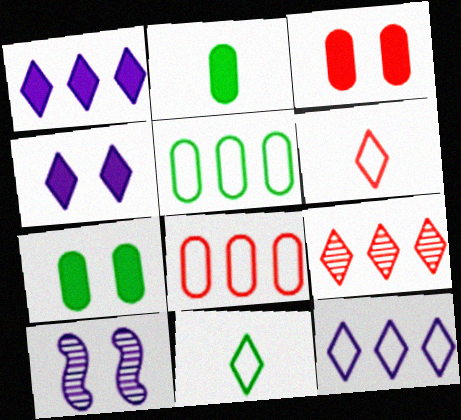[[4, 9, 11]]